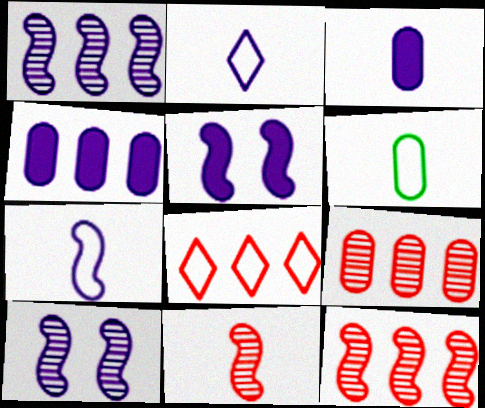[[1, 5, 7], 
[2, 4, 10]]